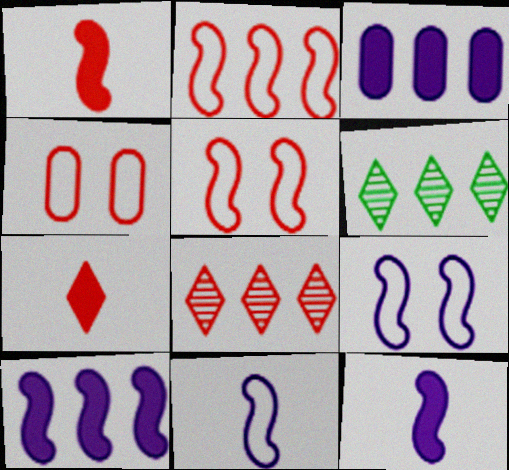[[1, 4, 8], 
[2, 3, 6], 
[4, 6, 12]]